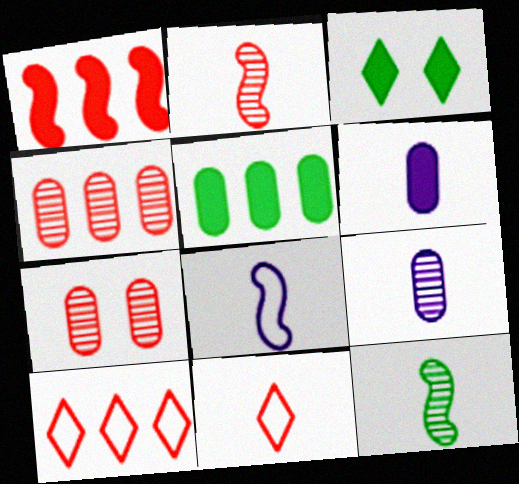[[1, 3, 6], 
[1, 4, 10], 
[1, 7, 11], 
[3, 4, 8], 
[6, 11, 12]]